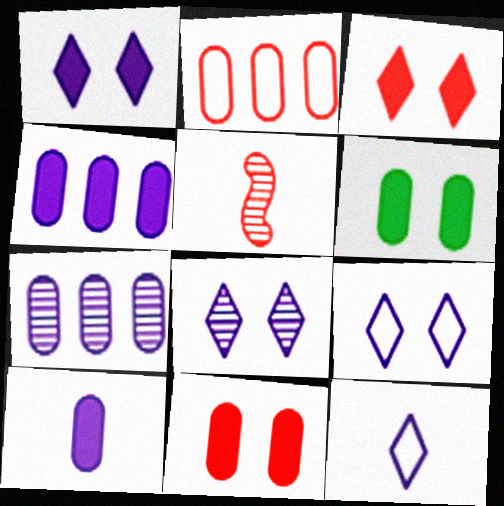[[1, 8, 9], 
[2, 3, 5]]